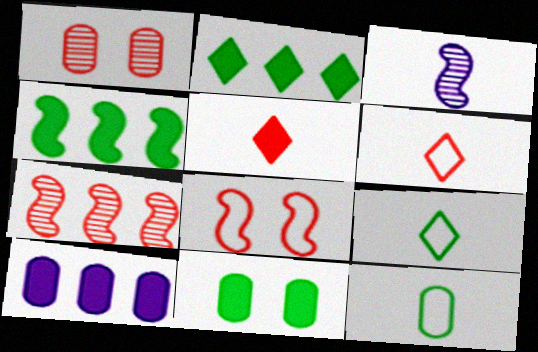[[1, 10, 12], 
[3, 4, 8], 
[3, 5, 12]]